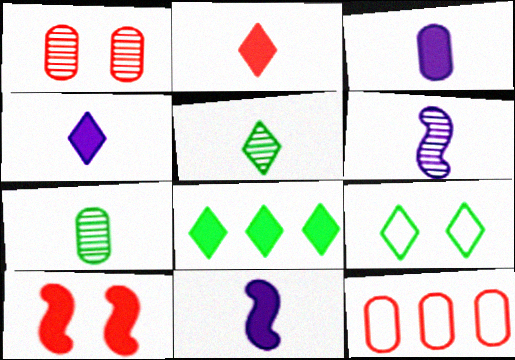[[3, 4, 11], 
[3, 8, 10], 
[5, 8, 9]]